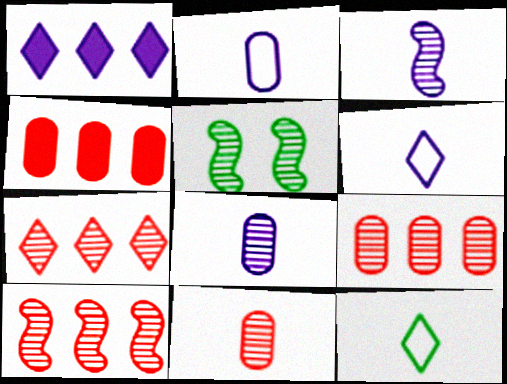[[3, 5, 10], 
[4, 5, 6], 
[5, 7, 8], 
[7, 9, 10]]